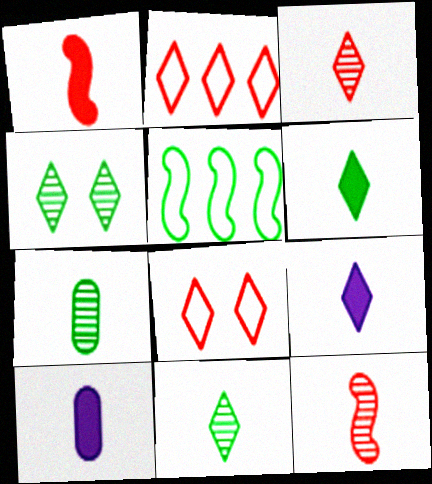[[1, 6, 10], 
[2, 4, 9]]